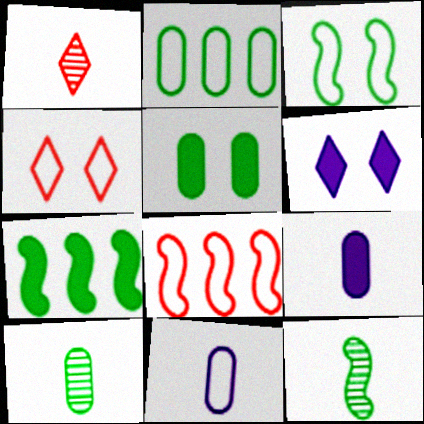[[2, 5, 10], 
[3, 7, 12], 
[6, 8, 10]]